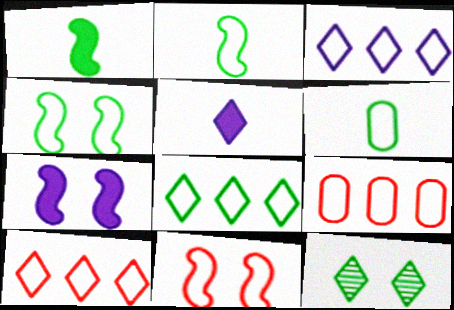[[3, 6, 11], 
[3, 8, 10], 
[4, 6, 8], 
[5, 10, 12]]